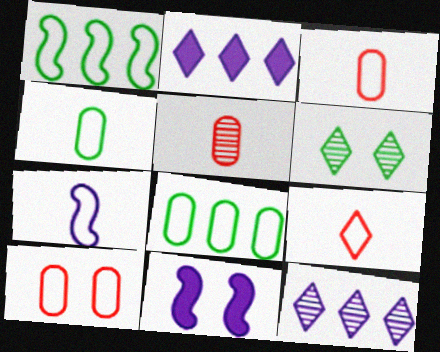[[2, 6, 9], 
[4, 7, 9], 
[6, 10, 11]]